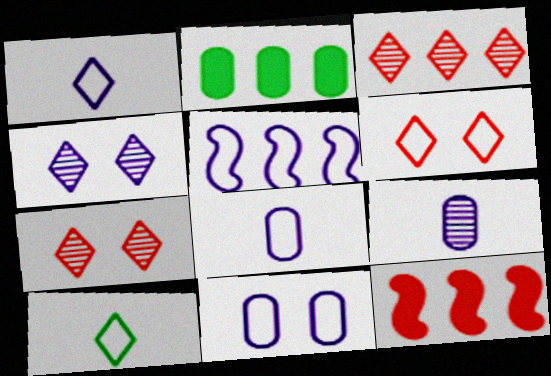[[1, 5, 11], 
[2, 3, 5]]